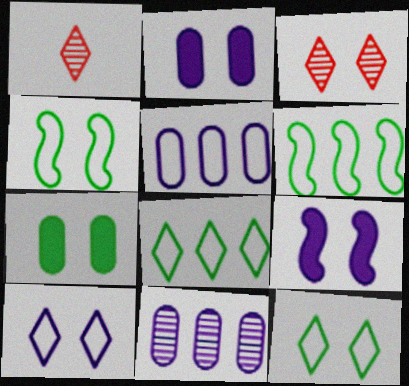[[1, 2, 6], 
[2, 3, 4]]